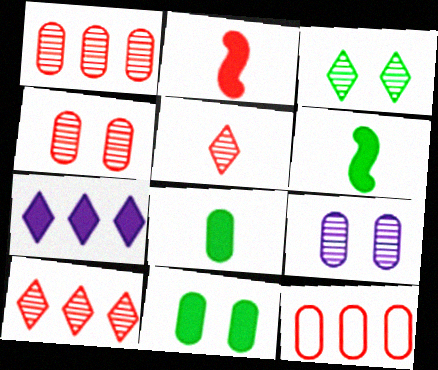[[2, 7, 11], 
[8, 9, 12]]